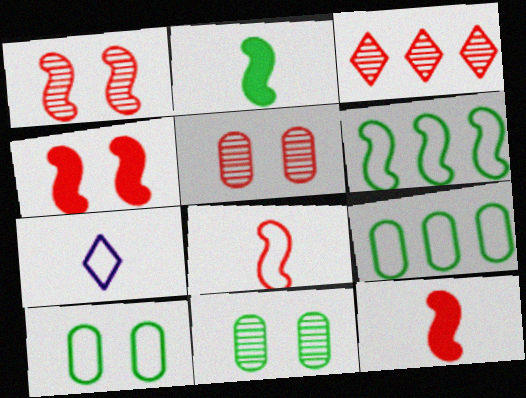[]